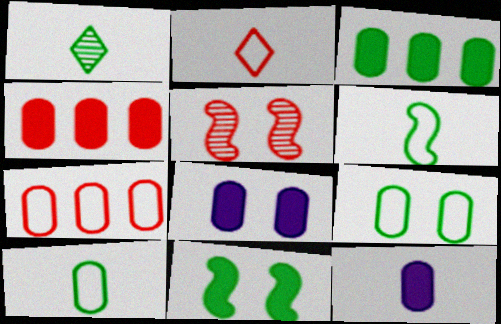[[2, 4, 5]]